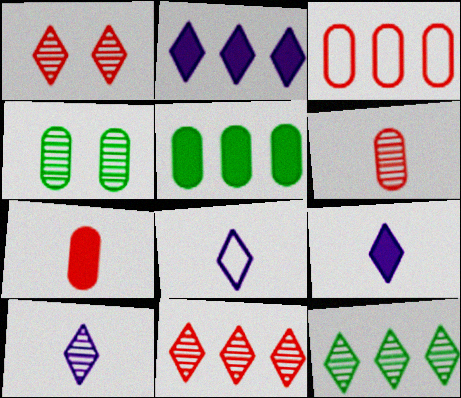[[1, 10, 12], 
[8, 9, 10]]